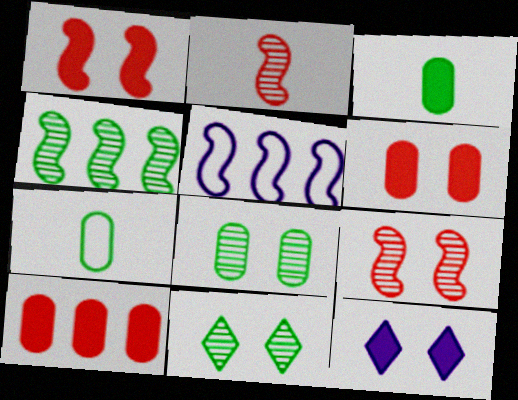[]